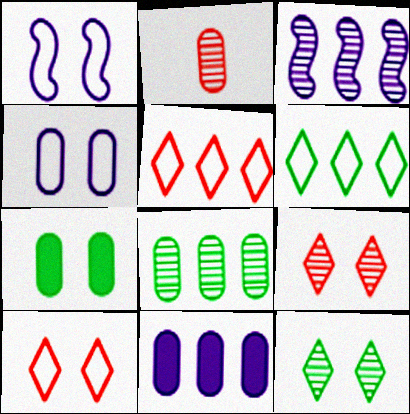[[1, 7, 9], 
[2, 3, 12]]